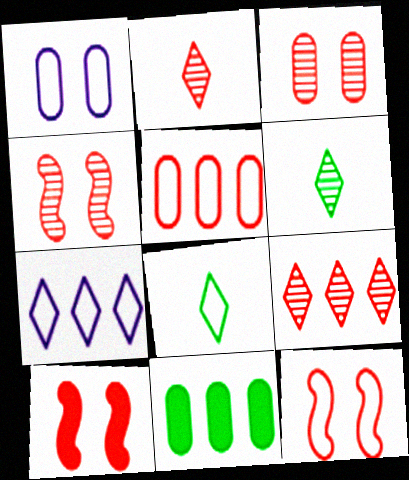[[2, 5, 10], 
[4, 10, 12]]